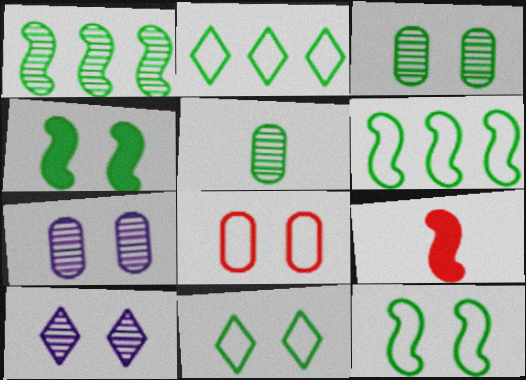[[2, 4, 5], 
[2, 7, 9], 
[3, 4, 11], 
[4, 8, 10]]